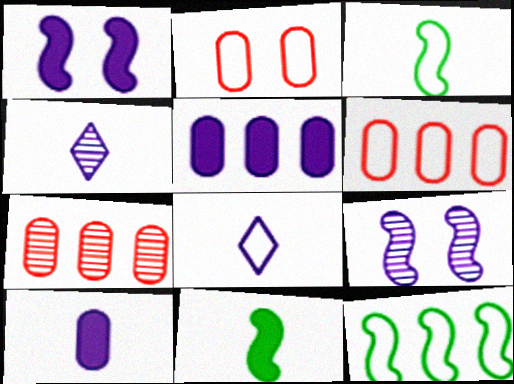[[2, 8, 12], 
[5, 8, 9]]